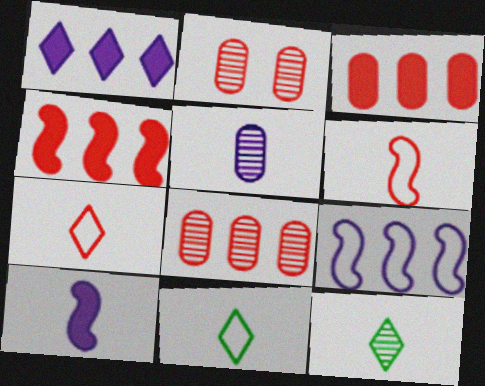[[2, 4, 7]]